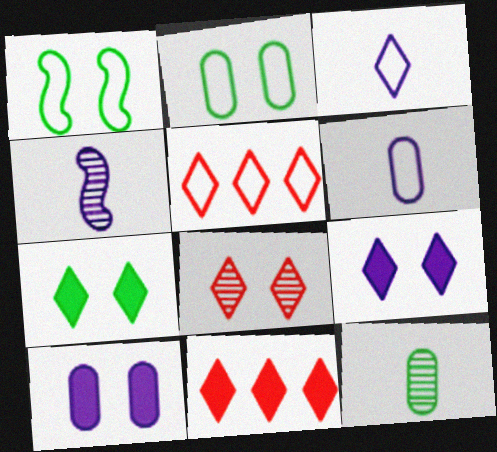[[1, 5, 6], 
[1, 8, 10], 
[2, 4, 11]]